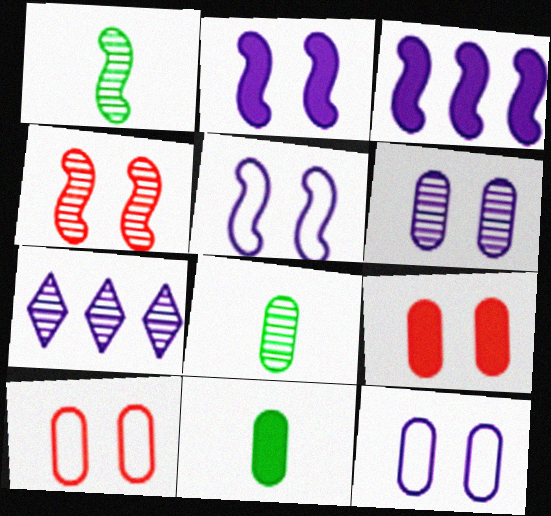[[4, 7, 8]]